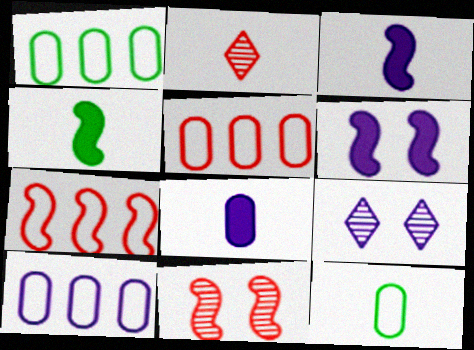[[1, 2, 6], 
[1, 5, 10], 
[2, 3, 12], 
[3, 9, 10], 
[4, 5, 9]]